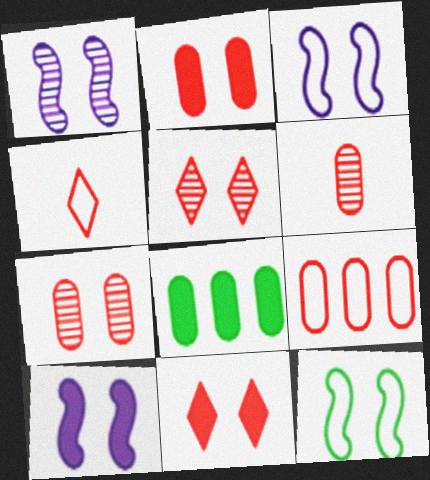[[1, 3, 10], 
[1, 4, 8], 
[2, 6, 9]]